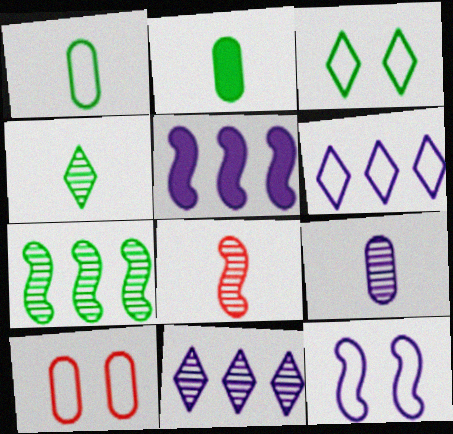[[2, 3, 7], 
[3, 10, 12], 
[4, 5, 10], 
[4, 8, 9]]